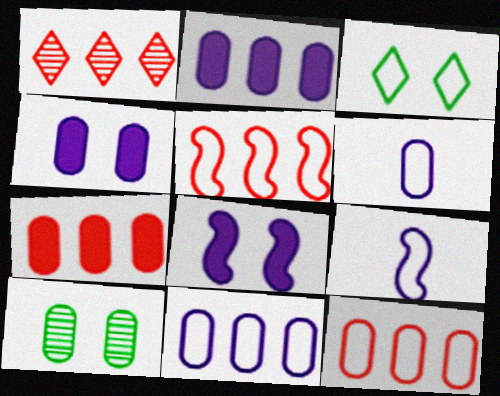[[1, 5, 7], 
[3, 5, 6], 
[3, 9, 12], 
[6, 7, 10]]